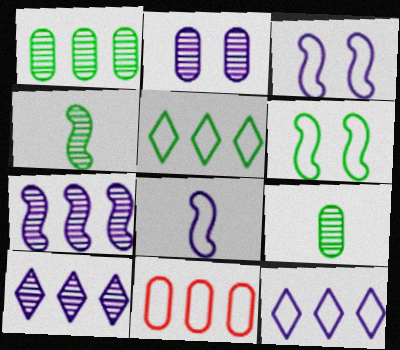[]